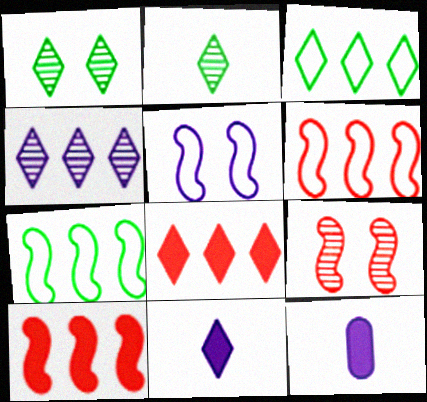[[1, 6, 12], 
[3, 4, 8], 
[3, 9, 12], 
[4, 5, 12]]